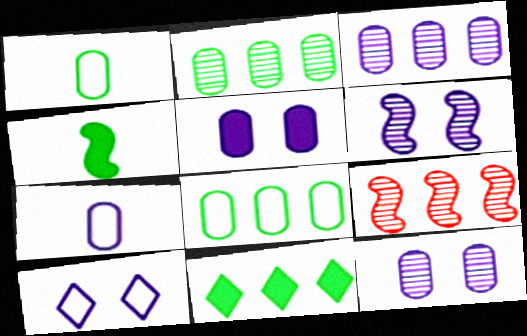[[3, 5, 7], 
[5, 6, 10]]